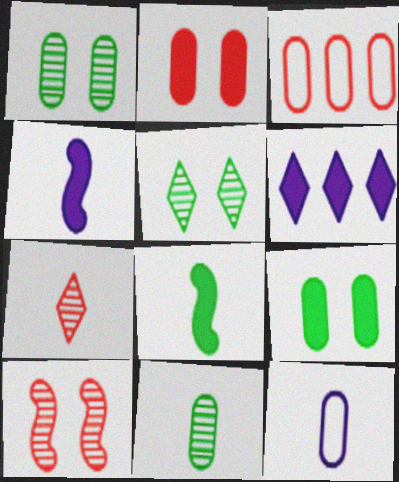[[2, 6, 8], 
[3, 4, 5], 
[7, 8, 12]]